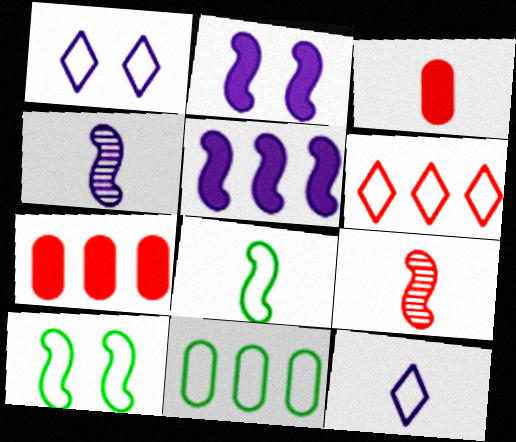[[5, 9, 10]]